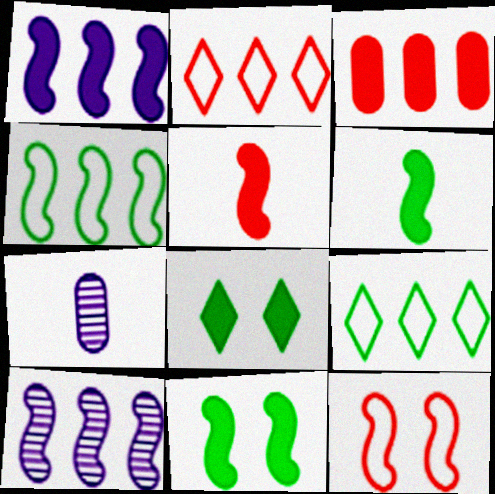[[1, 5, 11], 
[2, 7, 11], 
[3, 9, 10], 
[6, 10, 12]]